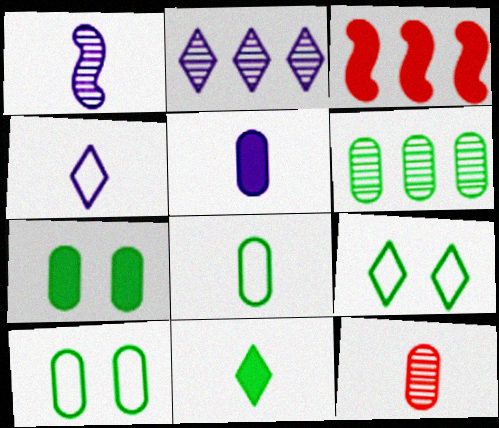[[1, 4, 5], 
[5, 8, 12], 
[6, 7, 8]]